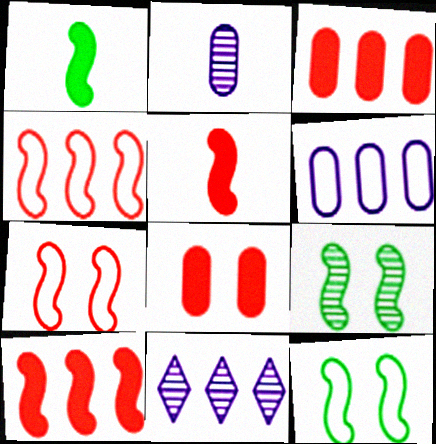[]